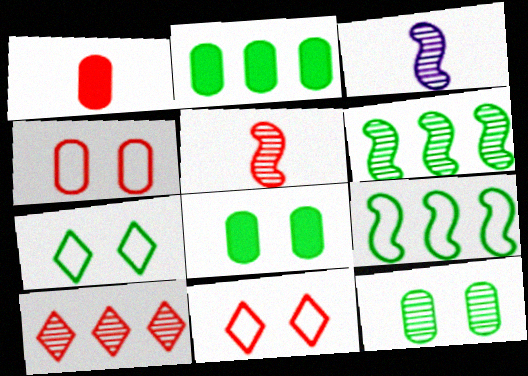[[2, 3, 11], 
[3, 10, 12]]